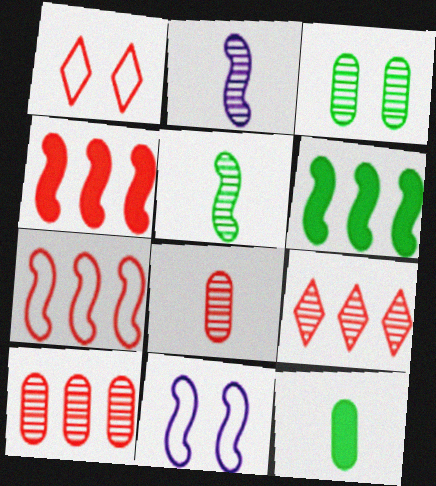[[1, 4, 8], 
[2, 3, 9], 
[4, 5, 11], 
[9, 11, 12]]